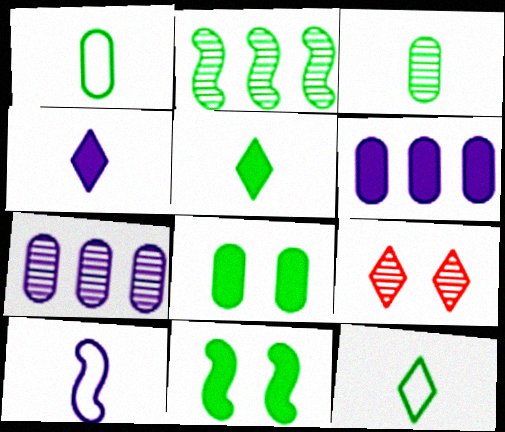[[2, 8, 12]]